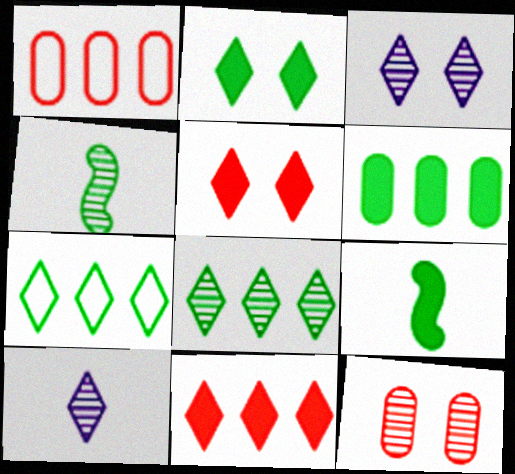[[1, 3, 9], 
[2, 6, 9], 
[5, 7, 10]]